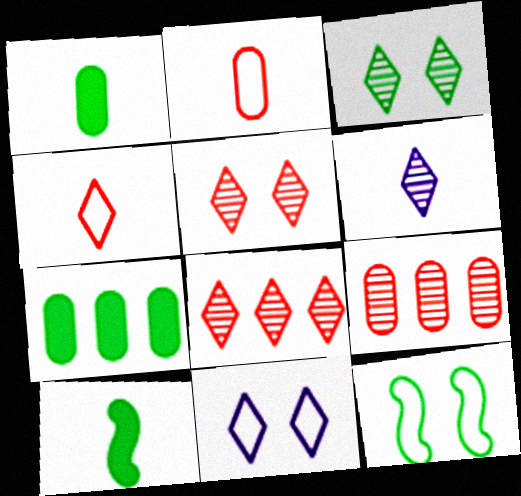[[2, 6, 10], 
[3, 6, 8], 
[9, 10, 11]]